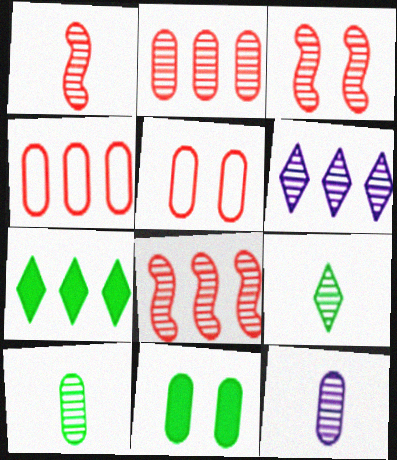[[1, 3, 8], 
[1, 9, 12], 
[3, 6, 10], 
[4, 11, 12]]